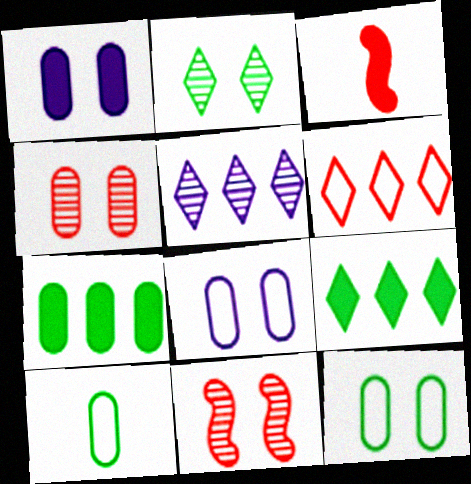[[1, 3, 9], 
[1, 4, 12], 
[3, 4, 6], 
[3, 5, 12], 
[5, 6, 9]]